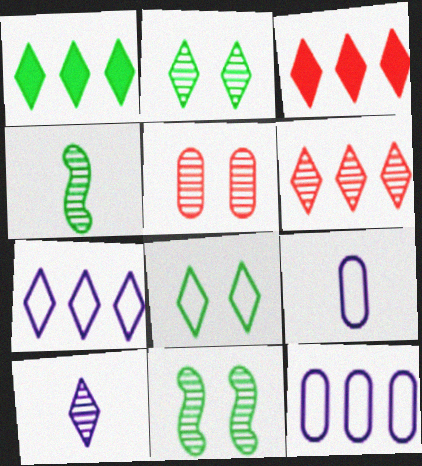[[1, 6, 7], 
[2, 6, 10], 
[3, 8, 10], 
[3, 9, 11]]